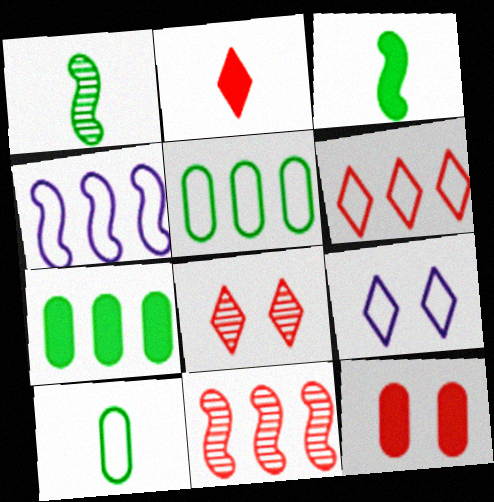[[2, 6, 8], 
[4, 5, 6]]